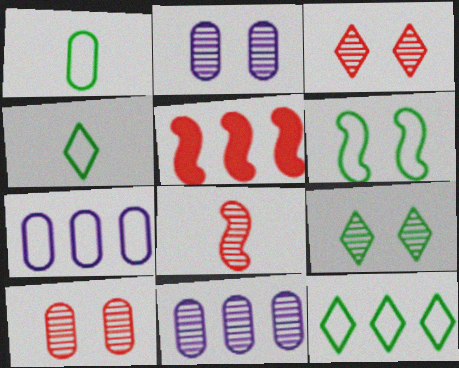[[1, 6, 12], 
[2, 4, 5], 
[5, 11, 12], 
[8, 9, 11]]